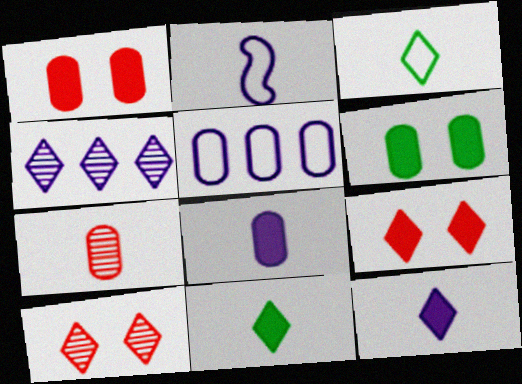[[2, 7, 11], 
[3, 4, 9], 
[5, 6, 7]]